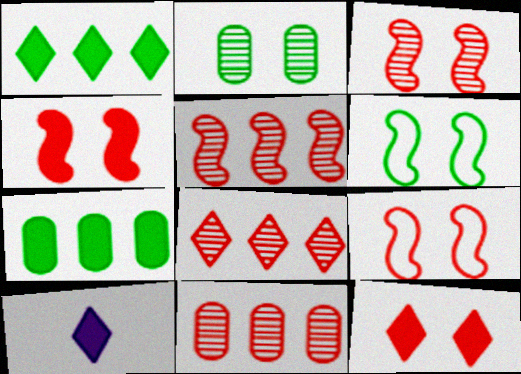[[1, 10, 12], 
[3, 4, 9], 
[4, 7, 10], 
[5, 8, 11], 
[6, 10, 11]]